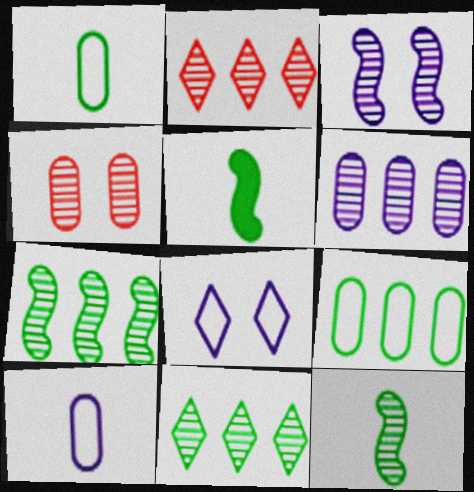[[2, 6, 7]]